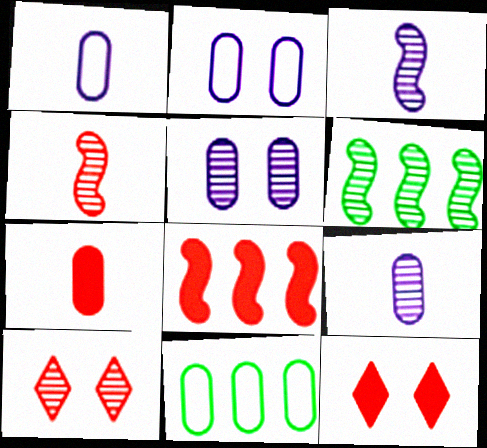[[1, 6, 12], 
[3, 11, 12], 
[5, 7, 11], 
[6, 9, 10], 
[7, 8, 12]]